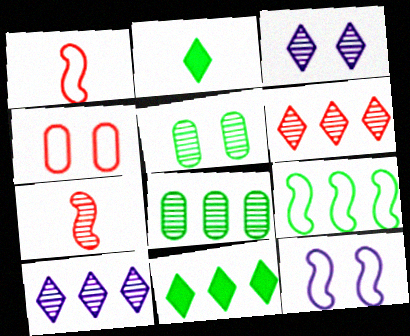[[1, 9, 12], 
[2, 5, 9], 
[3, 7, 8], 
[5, 7, 10], 
[8, 9, 11]]